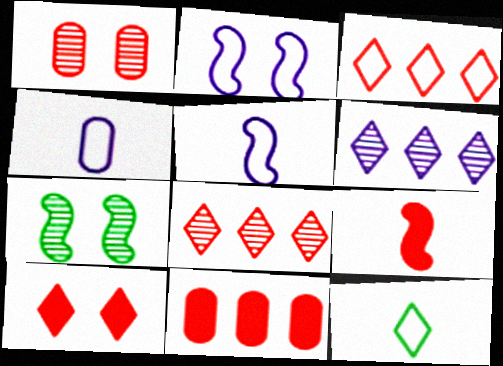[[1, 3, 9], 
[6, 10, 12], 
[9, 10, 11]]